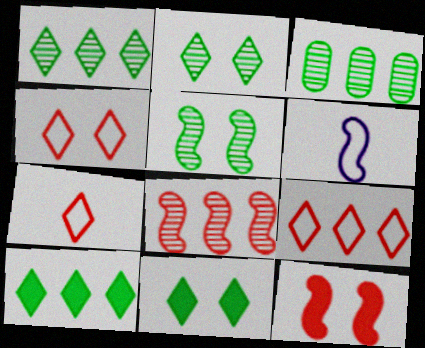[[4, 7, 9]]